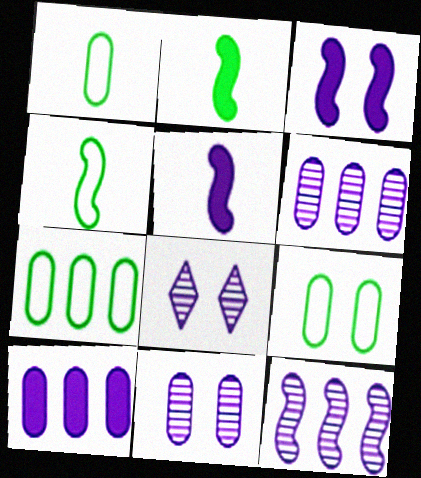[[1, 7, 9]]